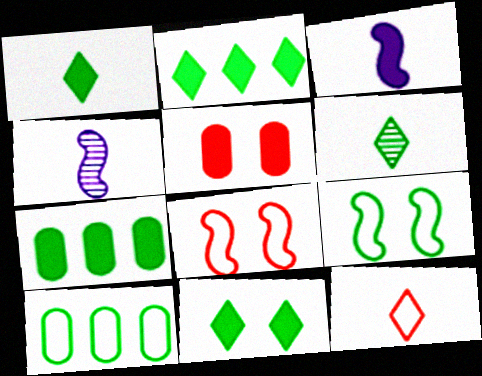[[1, 2, 11], 
[2, 3, 5], 
[6, 7, 9]]